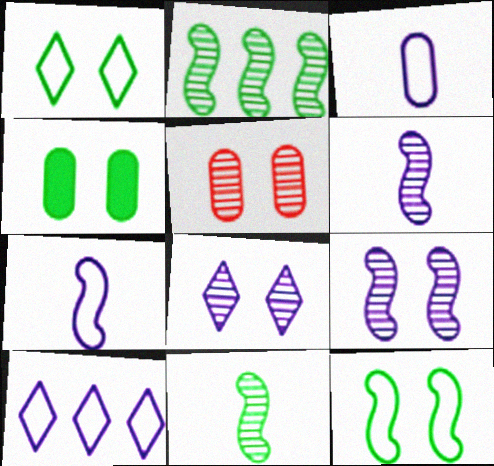[]